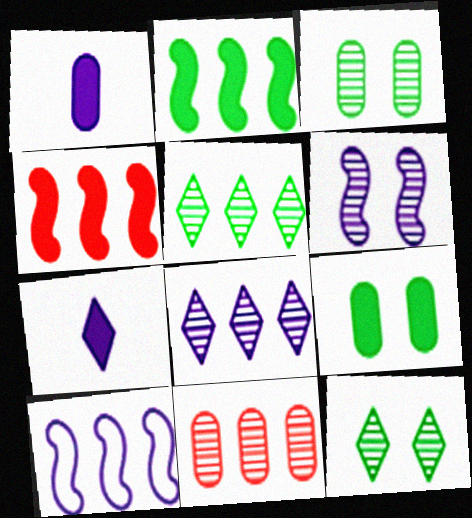[[4, 7, 9]]